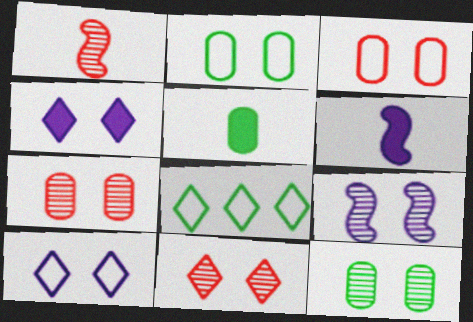[[6, 7, 8], 
[9, 11, 12]]